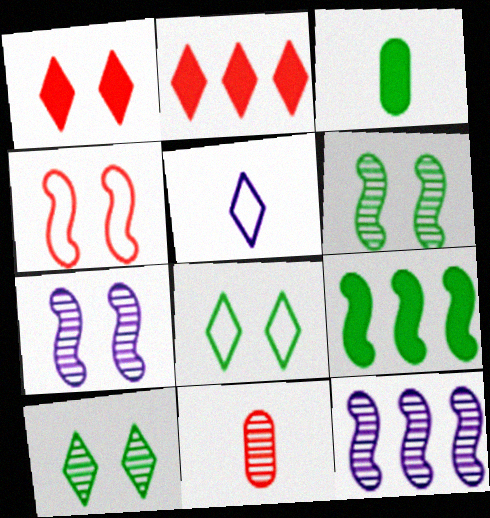[[2, 4, 11], 
[2, 5, 10], 
[10, 11, 12]]